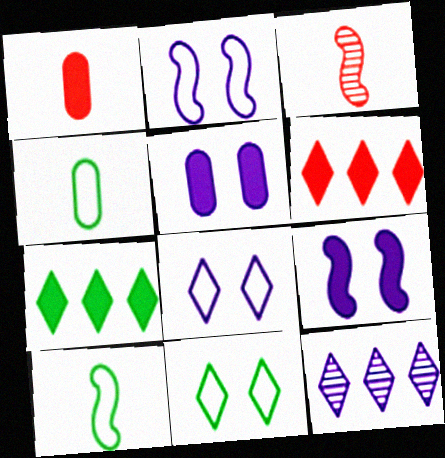[[1, 7, 9]]